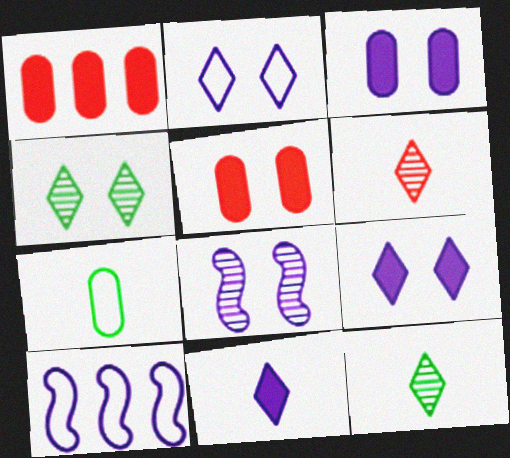[[2, 3, 8], 
[5, 10, 12]]